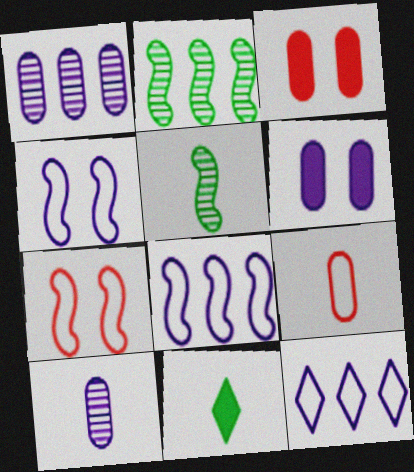[[1, 7, 11], 
[3, 5, 12]]